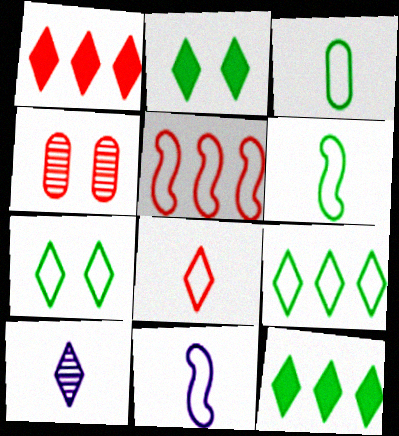[[1, 7, 10], 
[3, 8, 11], 
[4, 11, 12]]